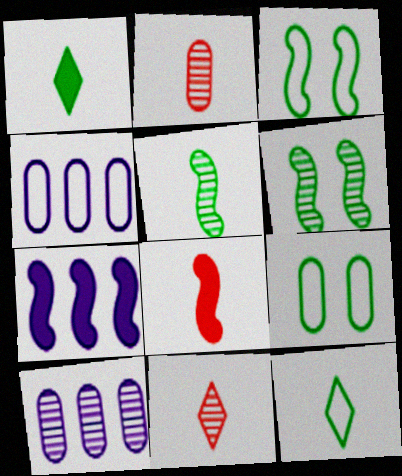[[6, 10, 11], 
[7, 9, 11]]